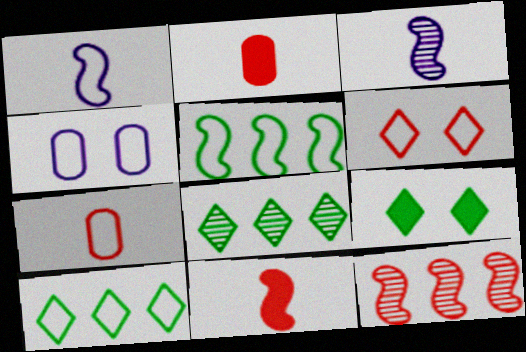[[2, 6, 12], 
[4, 8, 11]]